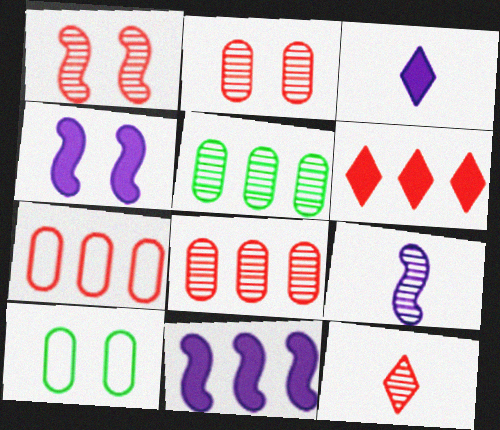[[1, 8, 12], 
[6, 9, 10], 
[10, 11, 12]]